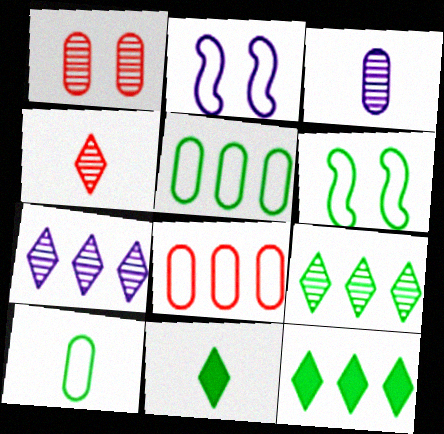[]